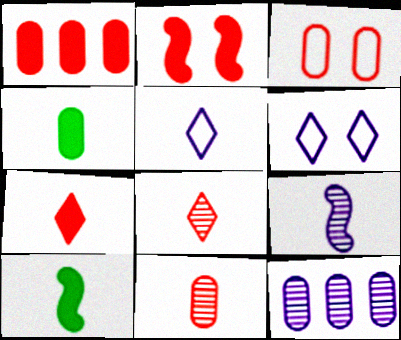[[1, 2, 7], 
[1, 3, 11], 
[3, 4, 12], 
[5, 10, 11]]